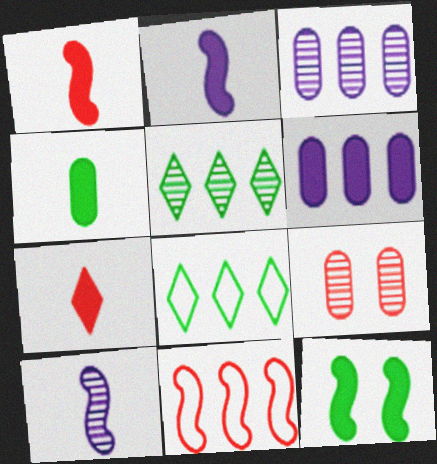[[2, 4, 7], 
[2, 8, 9], 
[5, 6, 11], 
[5, 9, 10], 
[6, 7, 12], 
[7, 9, 11], 
[10, 11, 12]]